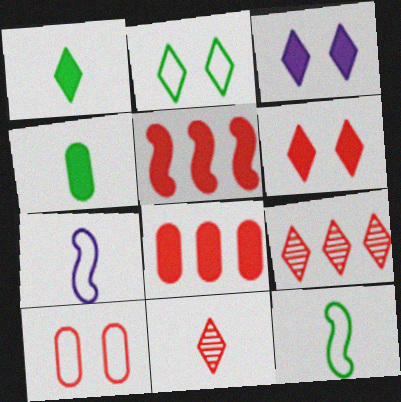[[3, 4, 5], 
[4, 7, 11], 
[5, 10, 11]]